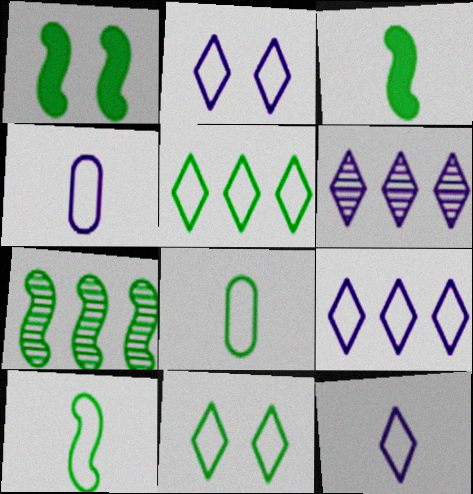[[1, 7, 10], 
[2, 9, 12]]